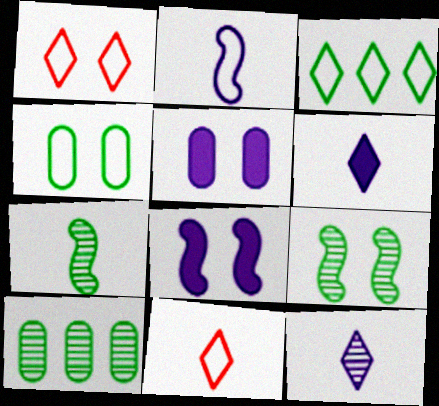[[1, 5, 9], 
[8, 10, 11]]